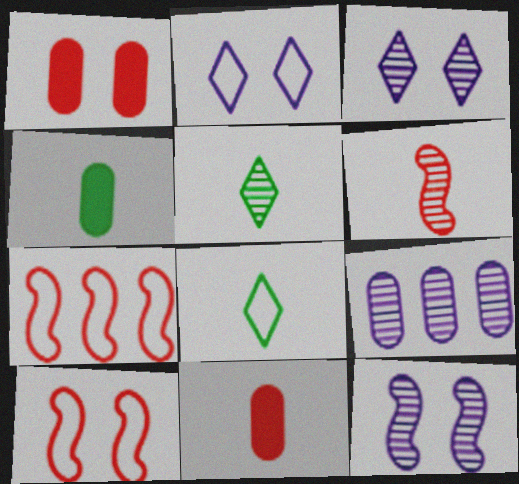[[3, 4, 7]]